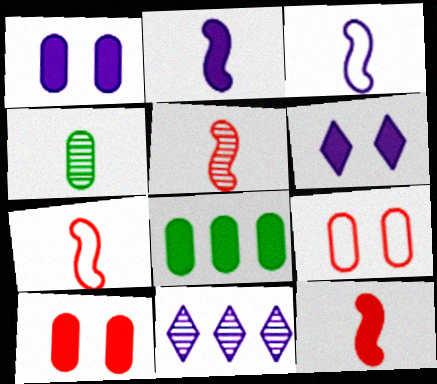[[1, 3, 11], 
[5, 7, 12], 
[6, 8, 12]]